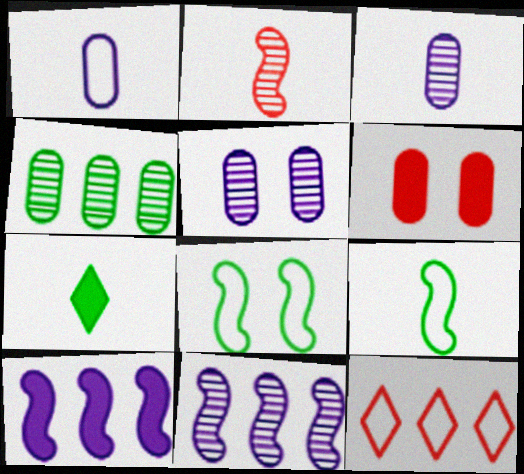[[1, 2, 7], 
[1, 4, 6], 
[1, 8, 12], 
[2, 6, 12], 
[2, 8, 10], 
[4, 7, 8], 
[4, 10, 12], 
[6, 7, 10]]